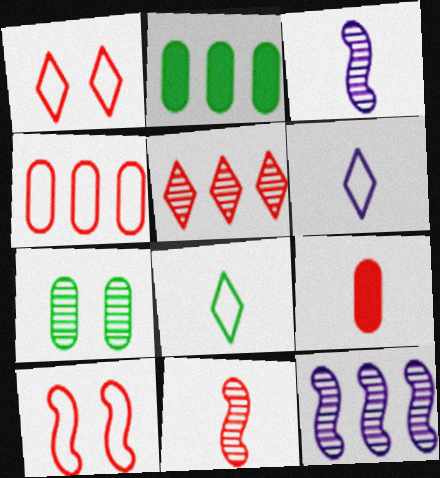[[1, 2, 3], 
[3, 5, 7], 
[3, 8, 9], 
[5, 9, 10]]